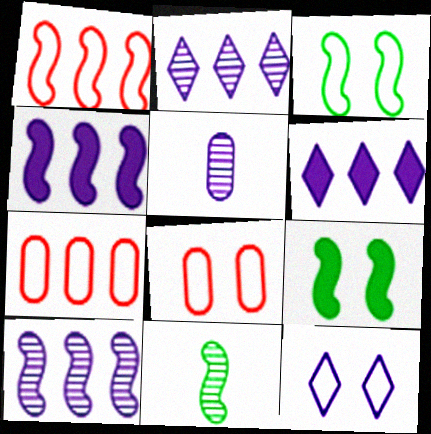[[3, 8, 12], 
[4, 5, 12], 
[6, 8, 11]]